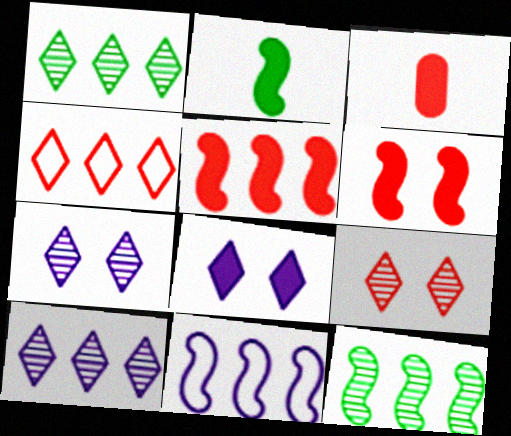[[5, 11, 12]]